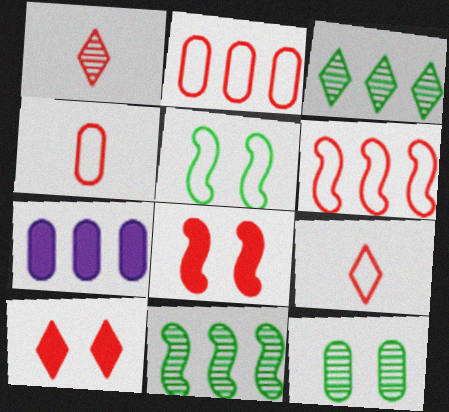[[1, 2, 8], 
[1, 5, 7], 
[3, 6, 7], 
[4, 7, 12]]